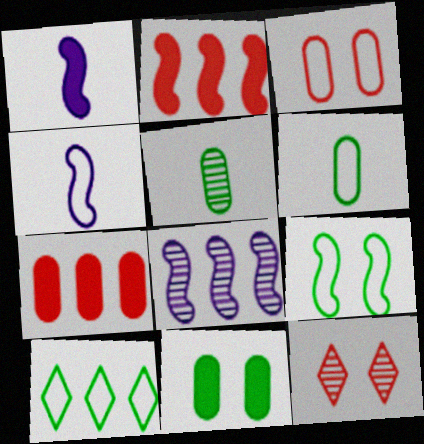[[3, 4, 10], 
[5, 8, 12], 
[6, 9, 10], 
[7, 8, 10]]